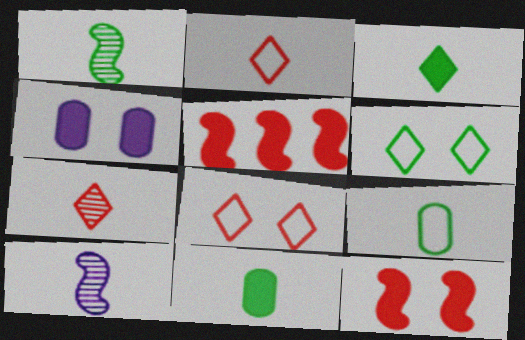[[1, 3, 9], 
[2, 10, 11], 
[3, 4, 5]]